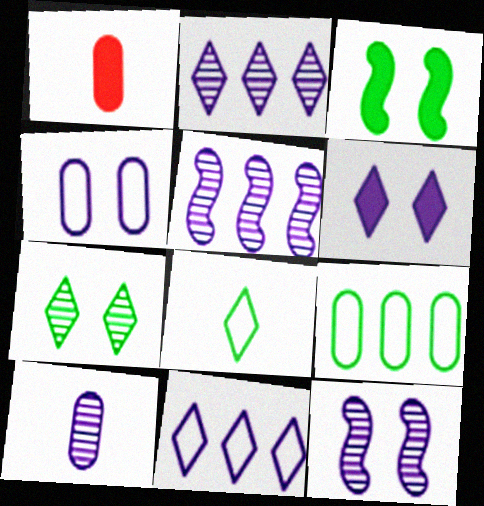[[2, 10, 12], 
[4, 6, 12]]